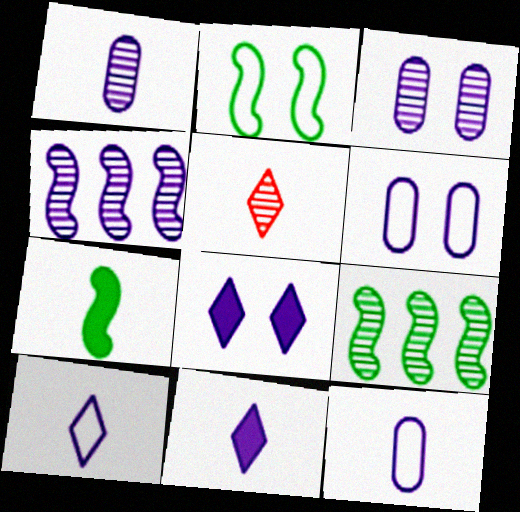[[2, 7, 9], 
[3, 5, 9], 
[4, 6, 11], 
[4, 8, 12], 
[5, 7, 12]]